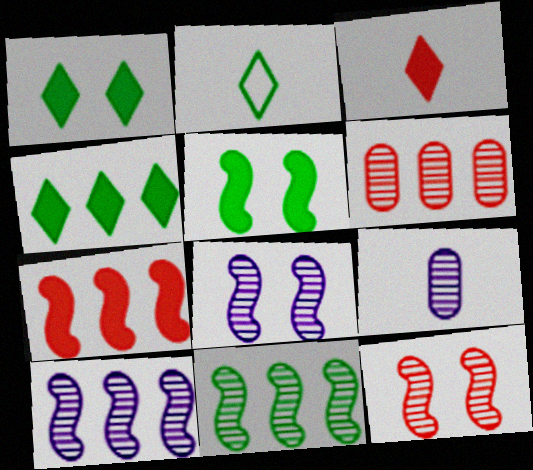[]